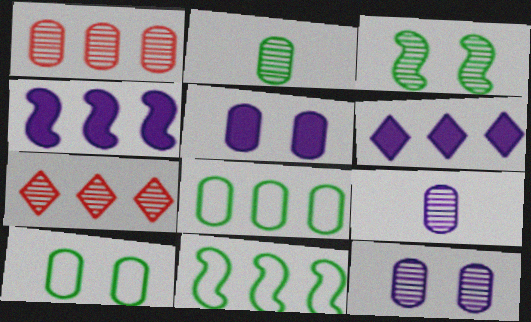[[1, 2, 12], 
[1, 6, 11], 
[3, 7, 9], 
[4, 7, 8]]